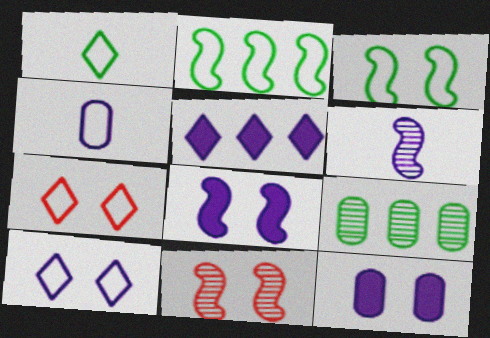[[2, 4, 7], 
[3, 8, 11]]